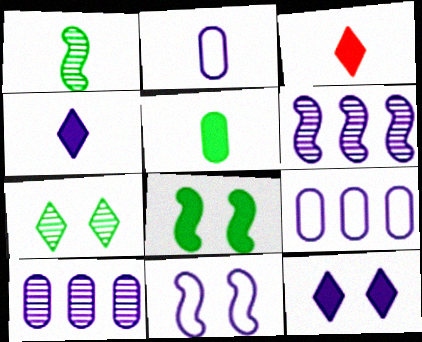[[1, 2, 3], 
[2, 6, 12], 
[4, 10, 11]]